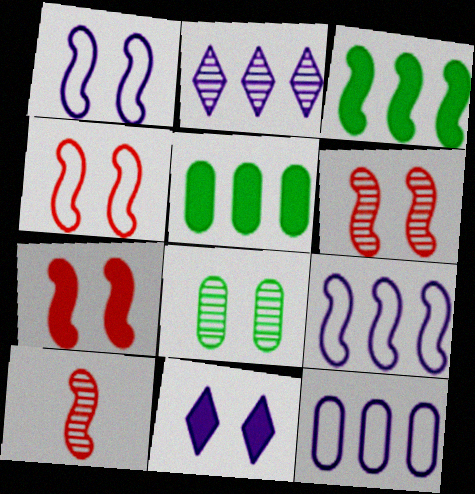[[1, 3, 10], 
[2, 8, 10], 
[4, 6, 7], 
[4, 8, 11]]